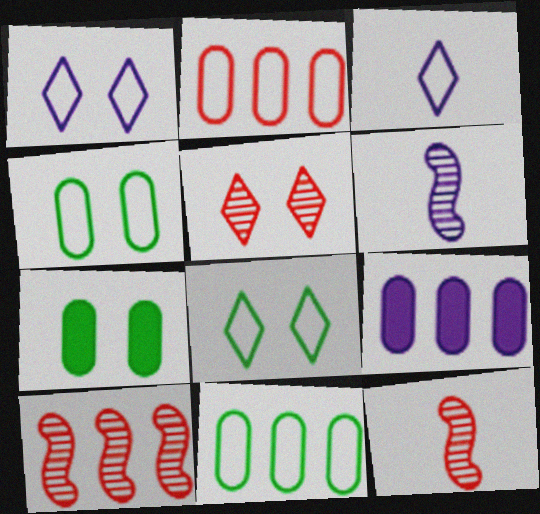[[1, 6, 9], 
[3, 7, 10], 
[8, 9, 12]]